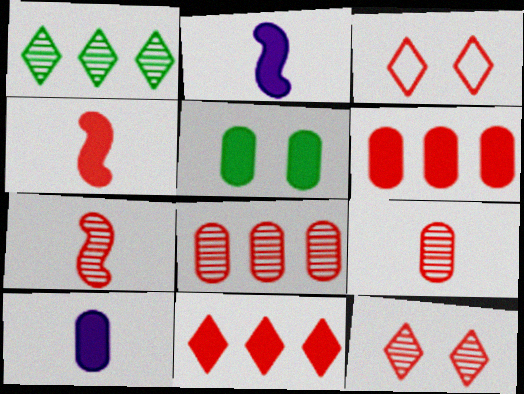[[2, 5, 11], 
[3, 4, 8], 
[3, 6, 7], 
[5, 6, 10], 
[7, 8, 12]]